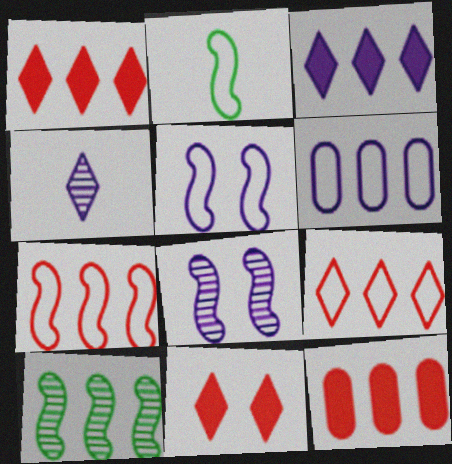[[1, 6, 10], 
[2, 5, 7]]